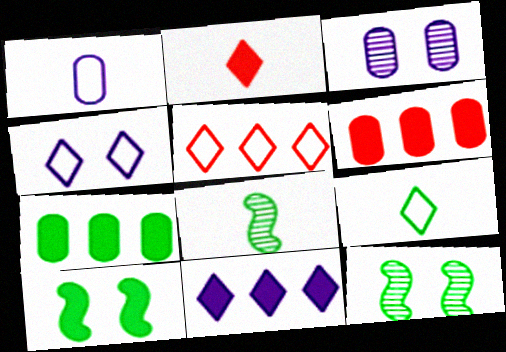[[1, 2, 8], 
[4, 5, 9], 
[4, 6, 8], 
[7, 9, 12]]